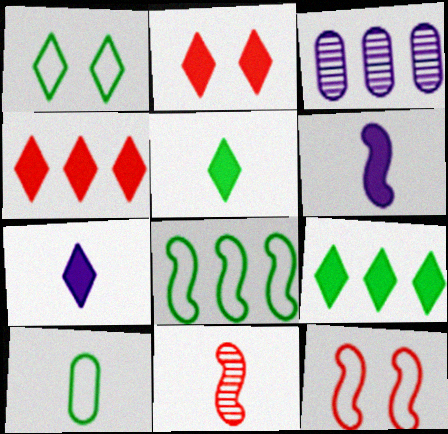[[1, 8, 10], 
[2, 7, 9], 
[3, 4, 8], 
[3, 5, 12], 
[7, 10, 11]]